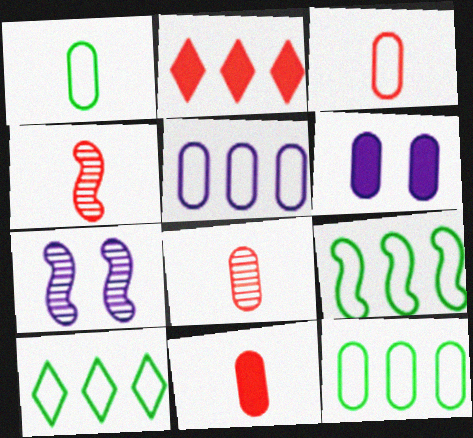[[1, 2, 7], 
[3, 8, 11], 
[4, 6, 10], 
[6, 8, 12], 
[7, 10, 11], 
[9, 10, 12]]